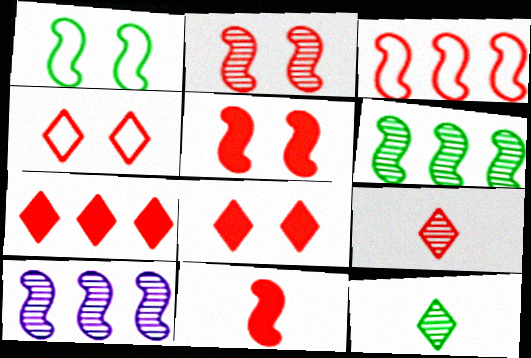[[1, 10, 11], 
[2, 3, 11], 
[4, 7, 9]]